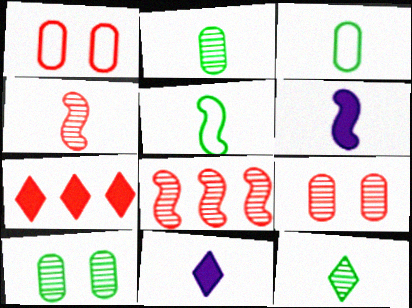[[1, 4, 7], 
[3, 4, 11], 
[4, 5, 6]]